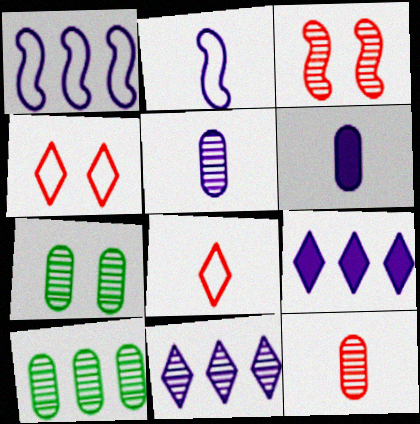[]